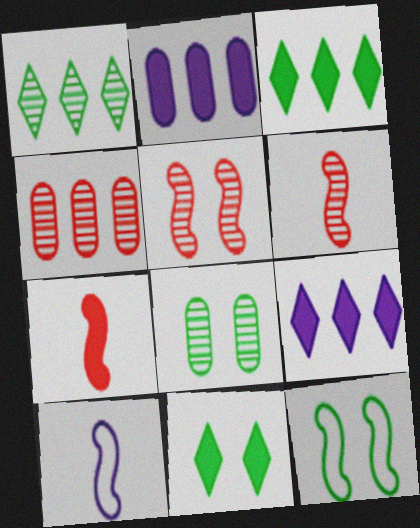[[2, 7, 11], 
[4, 10, 11], 
[8, 11, 12]]